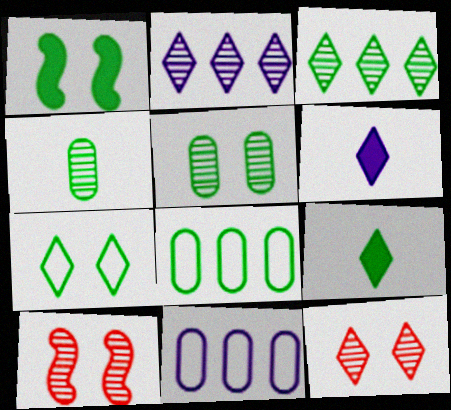[[1, 5, 7], 
[2, 4, 10], 
[3, 7, 9], 
[6, 8, 10], 
[9, 10, 11]]